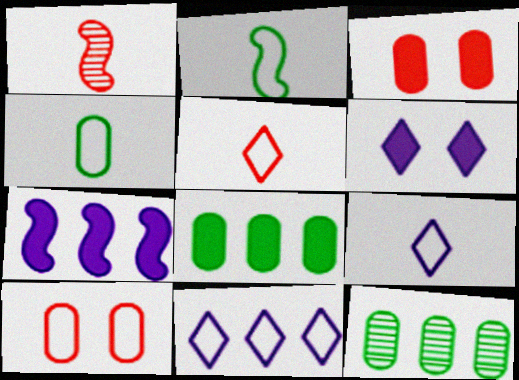[[2, 10, 11]]